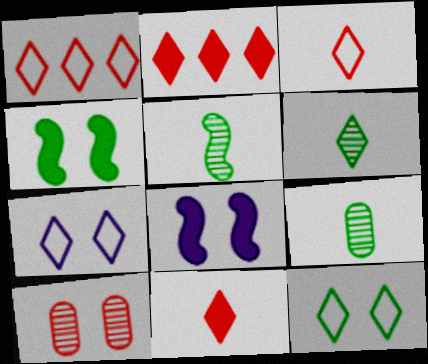[[1, 8, 9], 
[2, 6, 7], 
[4, 7, 10], 
[5, 6, 9], 
[8, 10, 12]]